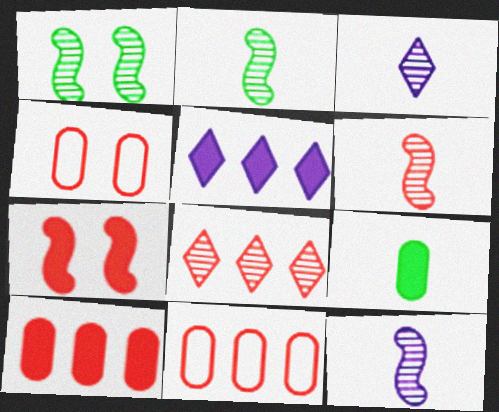[[2, 4, 5], 
[2, 6, 12], 
[5, 7, 9]]